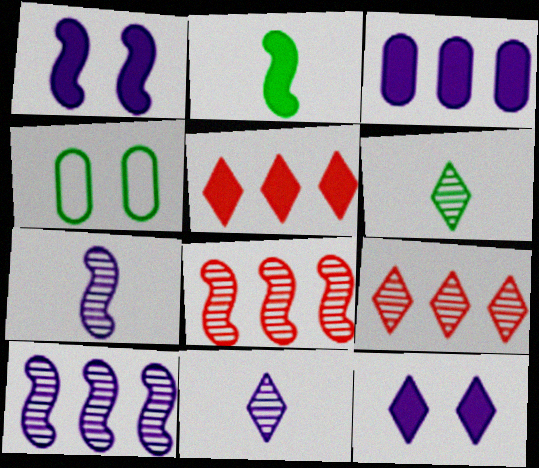[[4, 5, 7]]